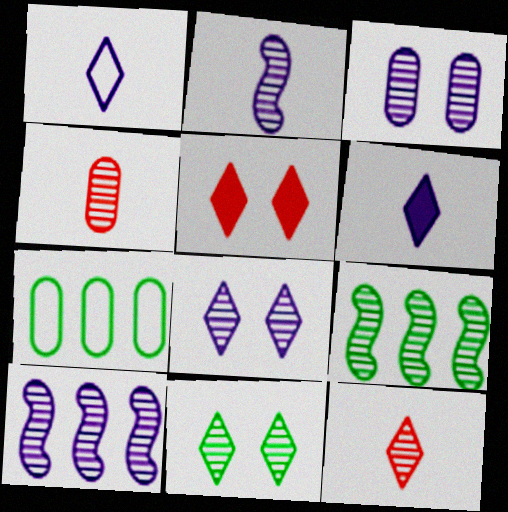[[2, 5, 7], 
[3, 9, 12], 
[4, 8, 9], 
[4, 10, 11]]